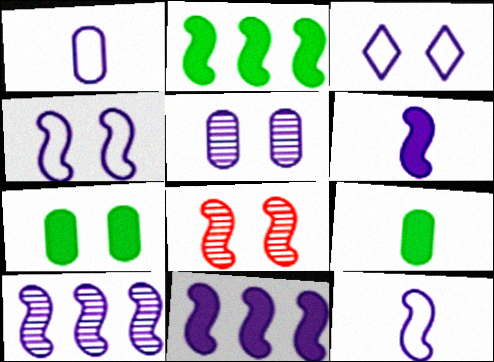[[2, 8, 12], 
[3, 7, 8], 
[4, 6, 10]]